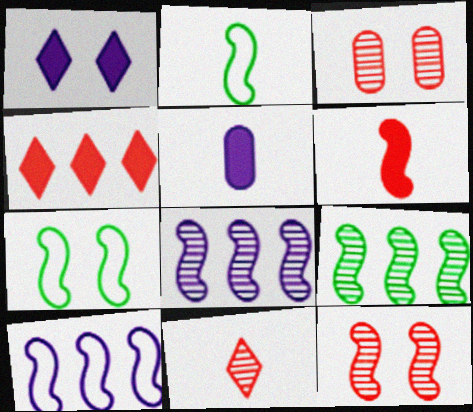[[1, 3, 7], 
[2, 5, 11], 
[6, 7, 8]]